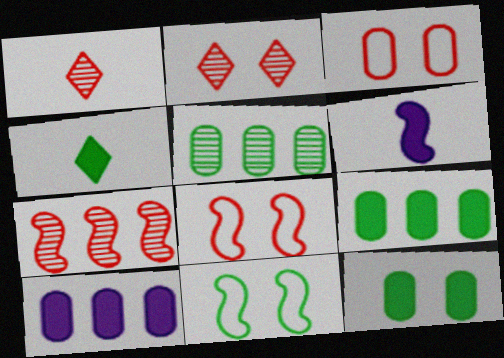[[1, 10, 11], 
[4, 5, 11], 
[6, 7, 11]]